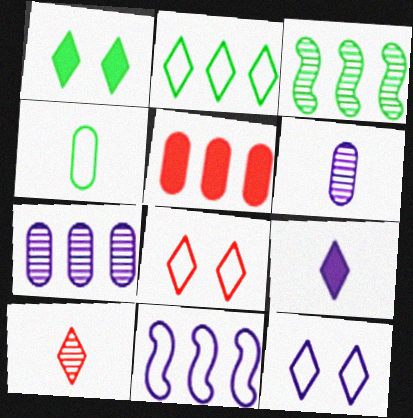[[1, 3, 4], 
[4, 8, 11]]